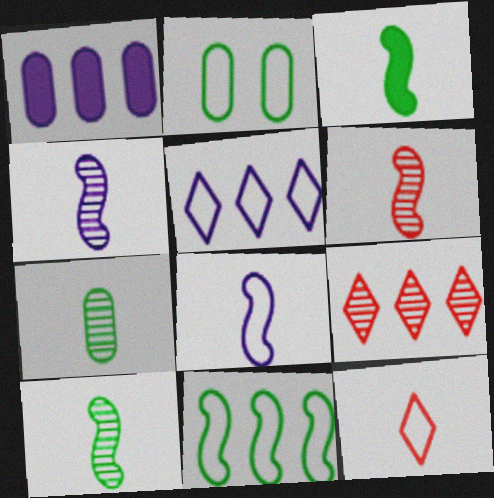[[1, 9, 11], 
[3, 6, 8], 
[4, 6, 10]]